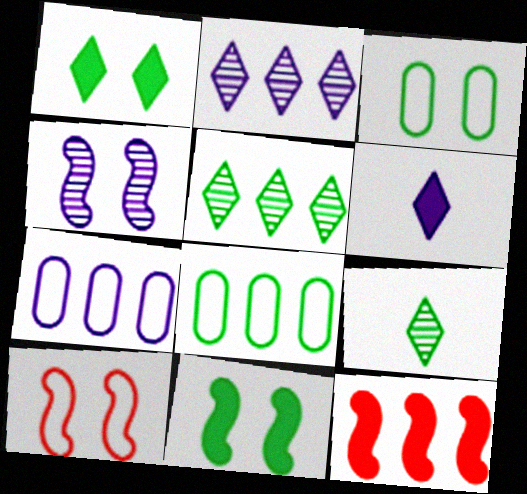[[2, 8, 12], 
[4, 6, 7], 
[4, 10, 11], 
[5, 7, 12], 
[8, 9, 11]]